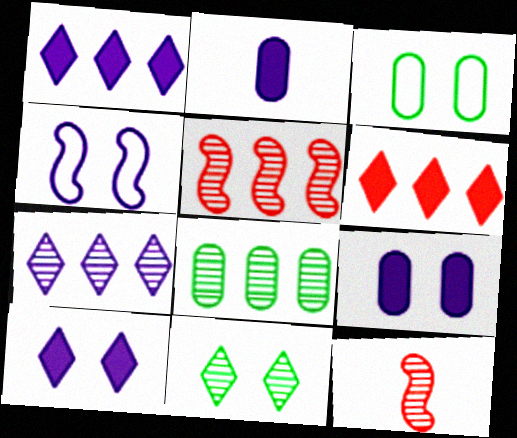[[1, 3, 12], 
[2, 4, 7], 
[5, 7, 8]]